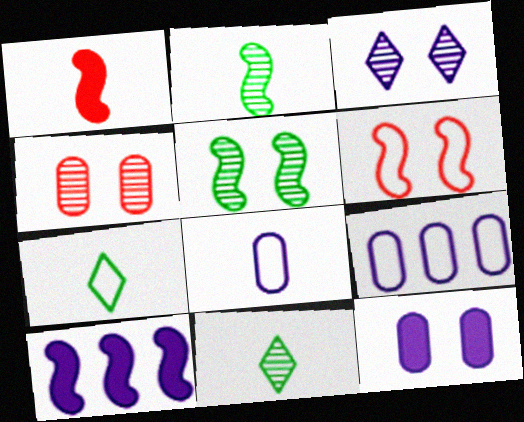[[1, 8, 11], 
[2, 6, 10], 
[3, 4, 5], 
[3, 8, 10], 
[4, 7, 10], 
[6, 7, 9]]